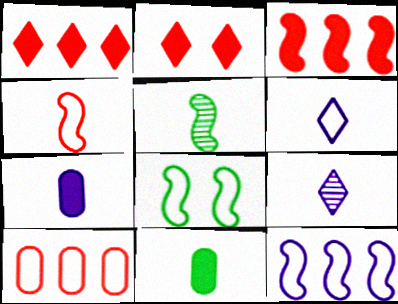[[4, 8, 12], 
[4, 9, 11], 
[6, 8, 10]]